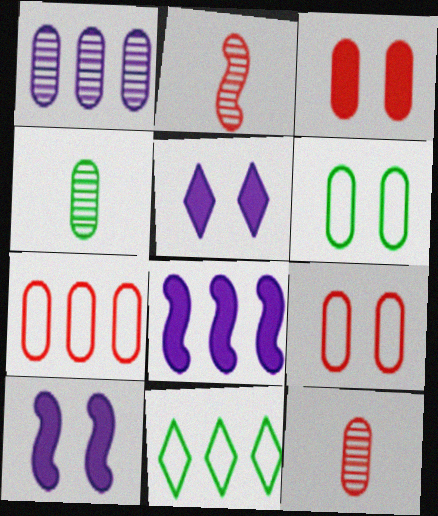[[3, 7, 12], 
[10, 11, 12]]